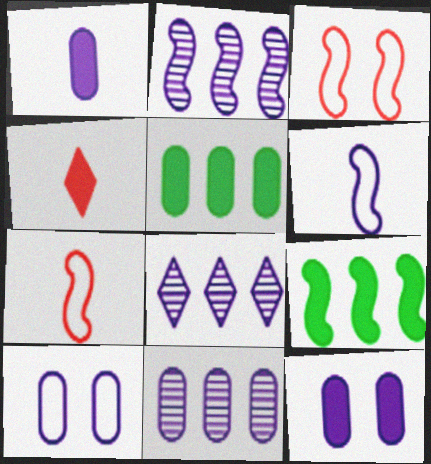[[1, 10, 11], 
[2, 8, 11], 
[4, 9, 12], 
[6, 8, 12]]